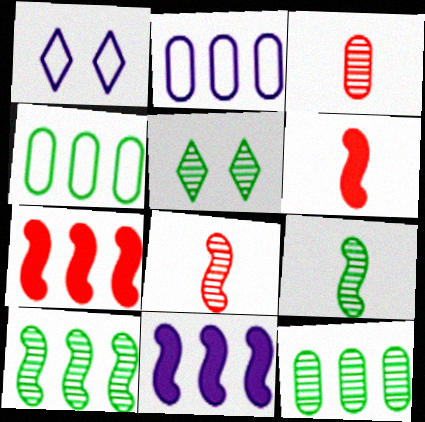[[1, 6, 12], 
[2, 5, 6], 
[5, 9, 12]]